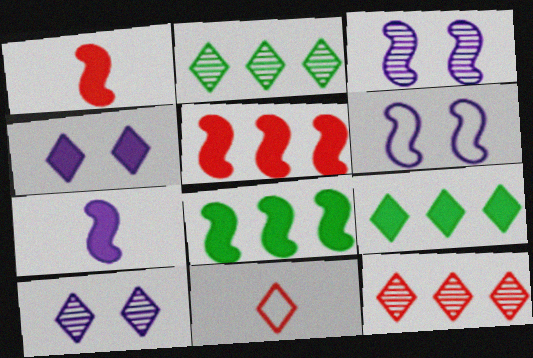[[2, 4, 11], 
[9, 10, 11]]